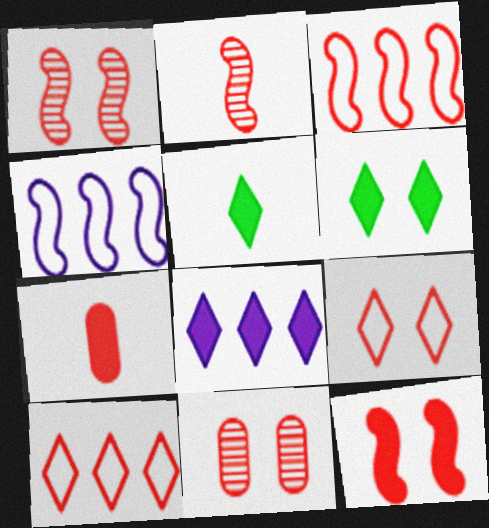[[1, 7, 10], 
[2, 3, 12], 
[4, 5, 11], 
[9, 11, 12]]